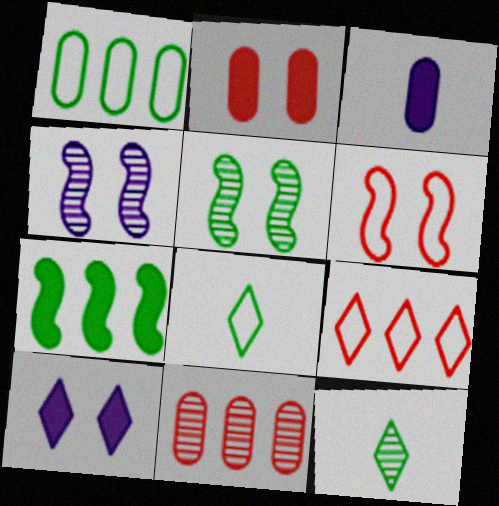[[3, 5, 9], 
[4, 11, 12], 
[9, 10, 12]]